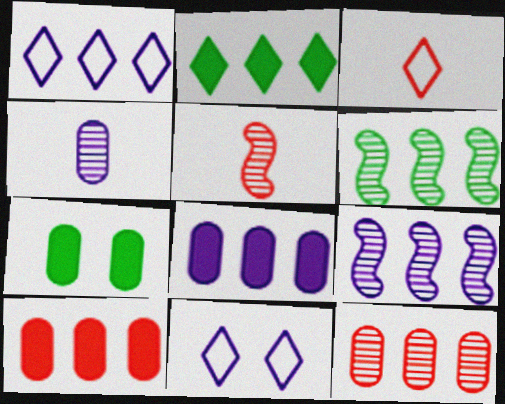[[1, 5, 7], 
[1, 6, 10], 
[1, 8, 9], 
[3, 7, 9]]